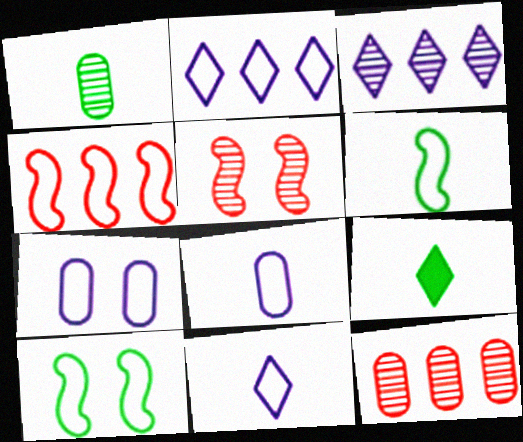[[1, 3, 5], 
[1, 6, 9]]